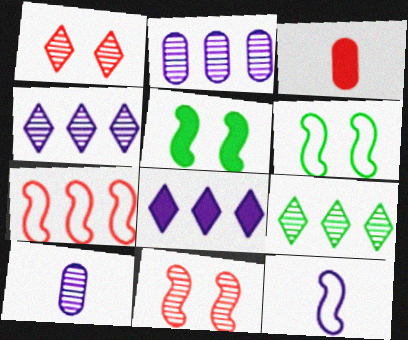[[1, 3, 7], 
[3, 4, 6], 
[3, 5, 8], 
[6, 7, 12], 
[9, 10, 11]]